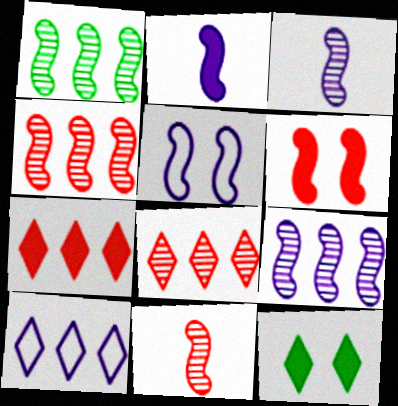[[1, 4, 9], 
[2, 5, 9]]